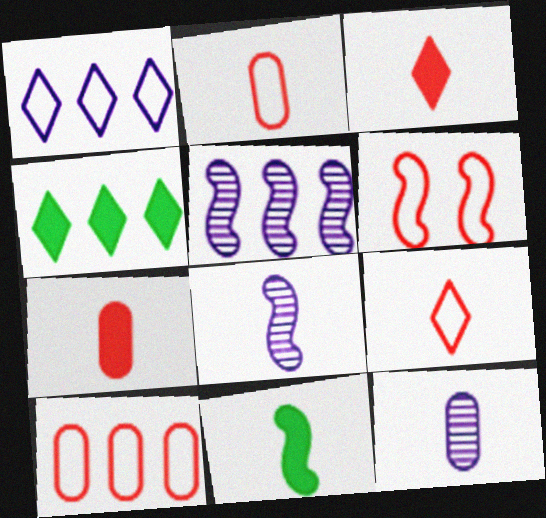[[4, 5, 10], 
[4, 6, 12], 
[5, 6, 11], 
[6, 9, 10], 
[9, 11, 12]]